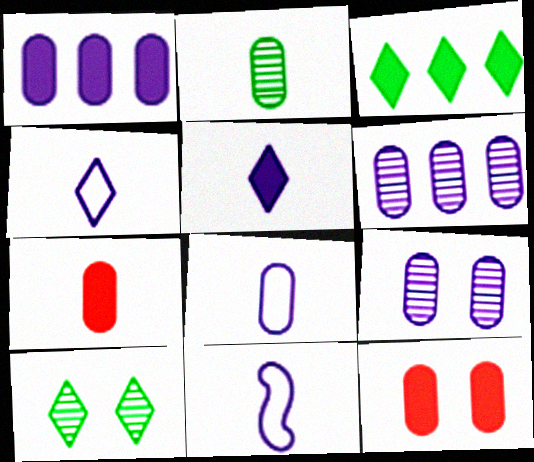[[1, 8, 9], 
[2, 7, 8], 
[4, 8, 11]]